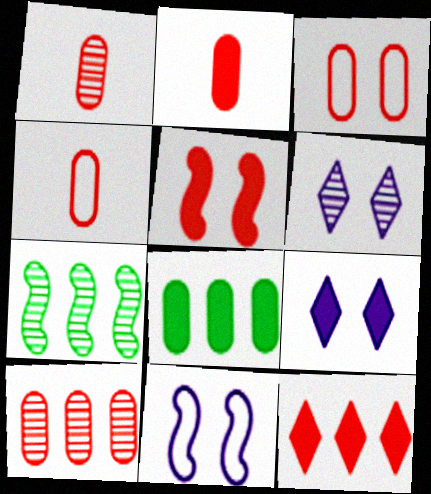[[1, 2, 4], 
[1, 6, 7], 
[2, 3, 10], 
[2, 5, 12], 
[4, 7, 9]]